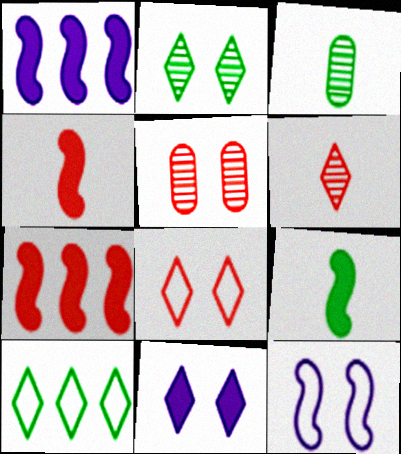[[1, 3, 8], 
[2, 8, 11], 
[6, 10, 11]]